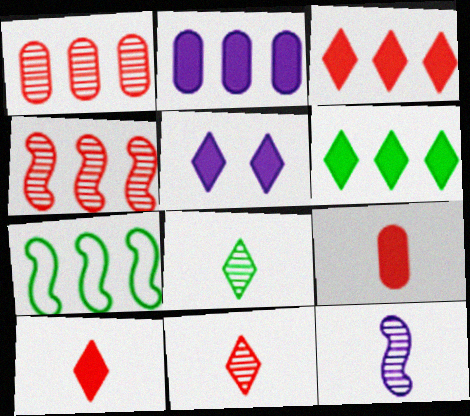[[5, 6, 10]]